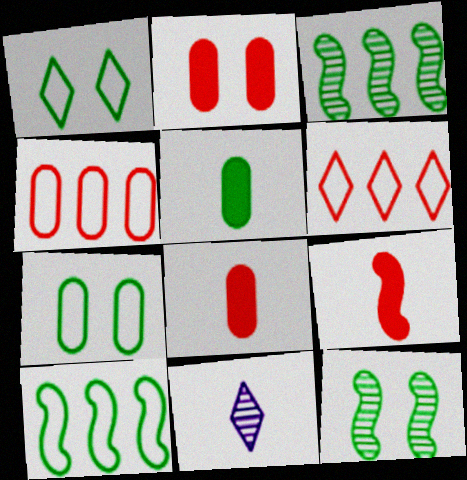[[1, 3, 5], 
[2, 10, 11]]